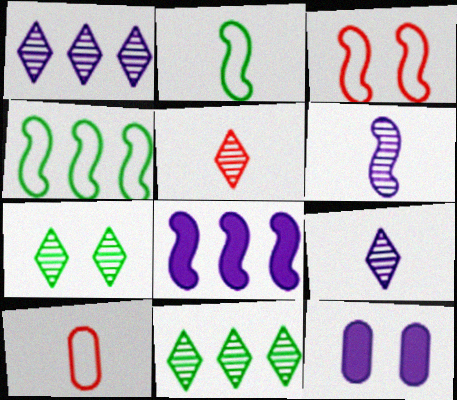[[1, 5, 7], 
[3, 7, 12], 
[4, 5, 12], 
[7, 8, 10]]